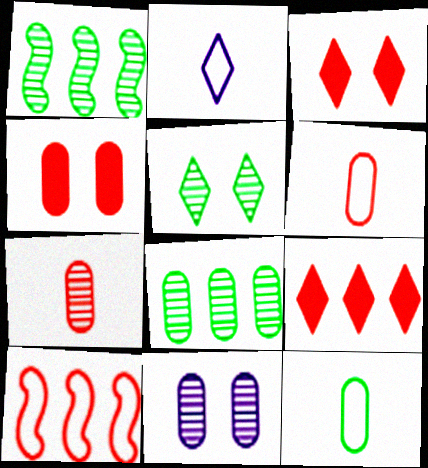[[1, 2, 4], 
[2, 5, 9], 
[3, 7, 10], 
[7, 8, 11]]